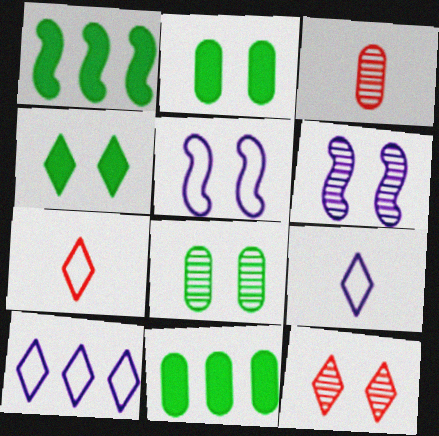[[2, 5, 12], 
[6, 7, 11], 
[6, 8, 12]]